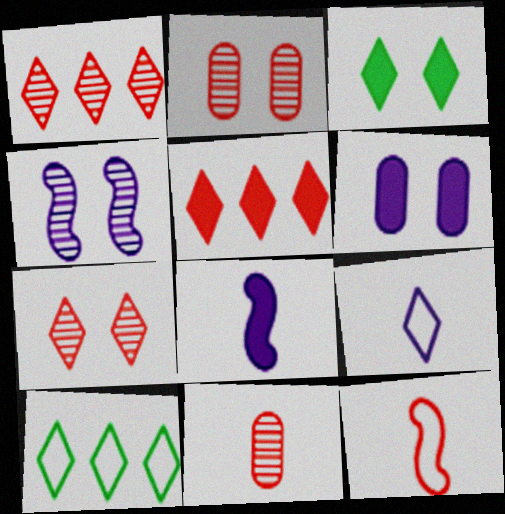[[1, 3, 9], 
[2, 5, 12], 
[2, 8, 10]]